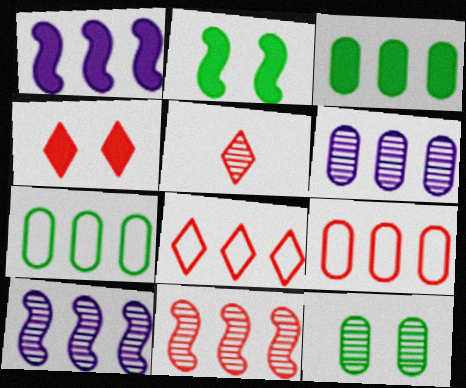[[3, 6, 9], 
[3, 8, 10], 
[4, 5, 8], 
[5, 10, 12]]